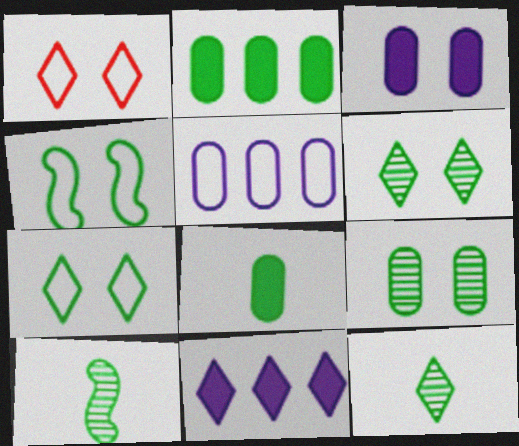[[1, 11, 12], 
[2, 4, 12], 
[2, 7, 10]]